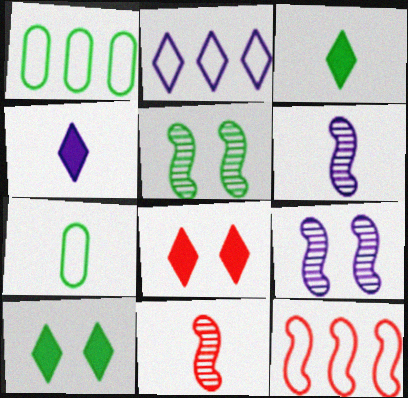[[1, 2, 12], 
[1, 3, 5], 
[1, 6, 8], 
[4, 7, 11]]